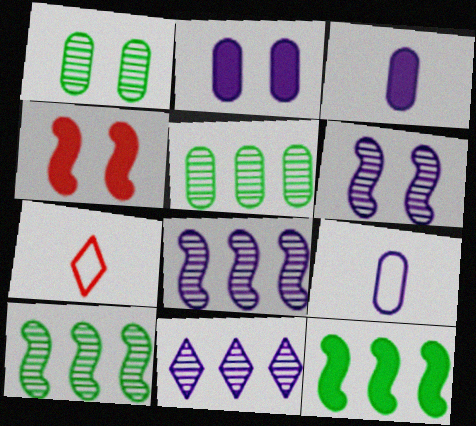[[2, 7, 10]]